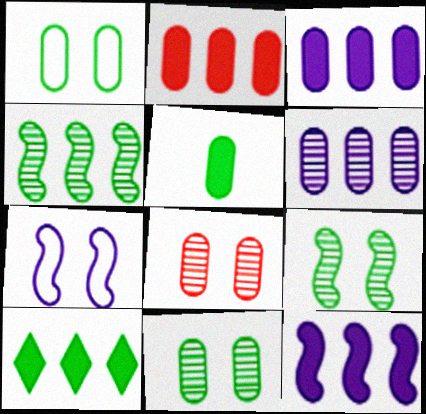[[2, 10, 12]]